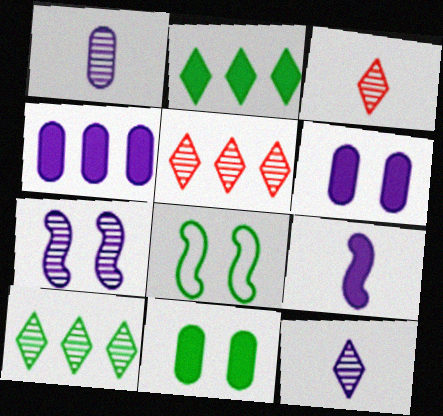[[3, 4, 8]]